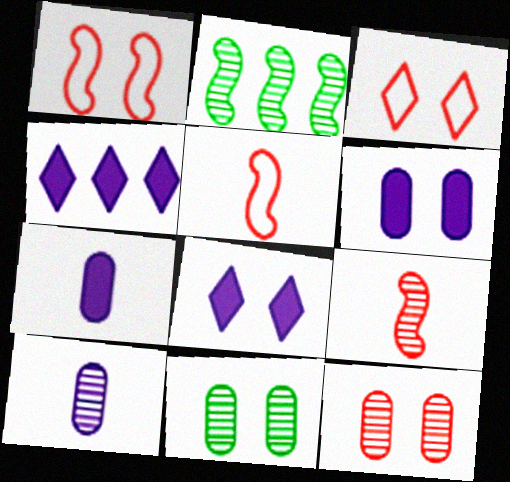[[1, 8, 11], 
[2, 3, 7], 
[4, 5, 11]]